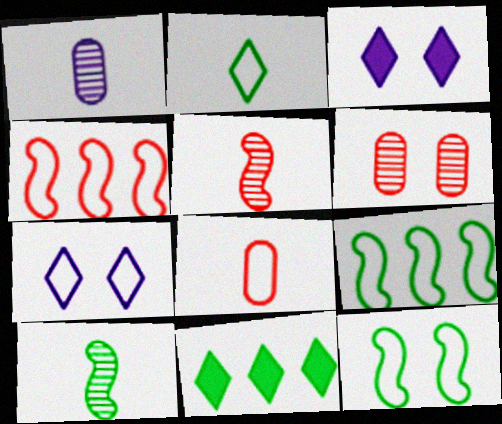[[3, 6, 12], 
[7, 8, 9]]